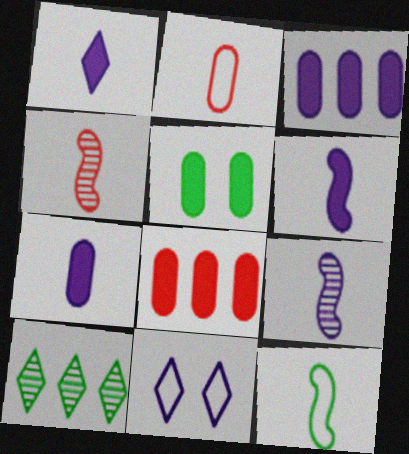[[1, 6, 7], 
[3, 9, 11], 
[4, 6, 12], 
[5, 7, 8], 
[5, 10, 12]]